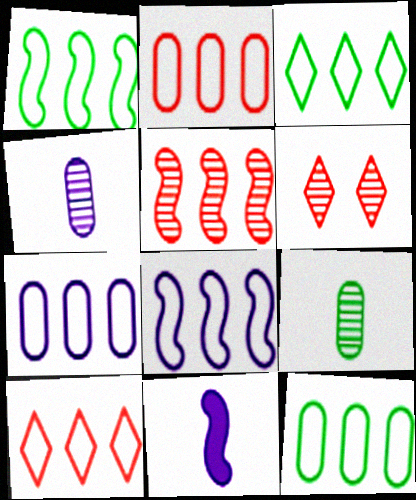[[1, 3, 12], 
[1, 7, 10], 
[2, 3, 8], 
[2, 7, 12], 
[6, 11, 12], 
[8, 10, 12]]